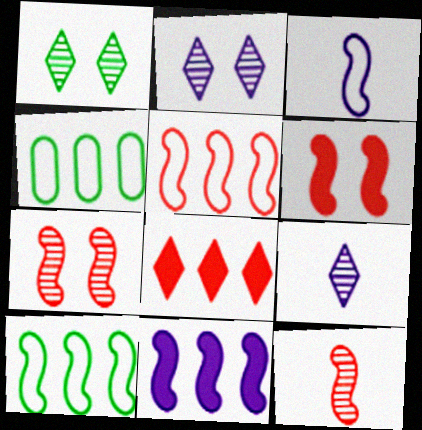[[4, 6, 9], 
[5, 6, 12]]